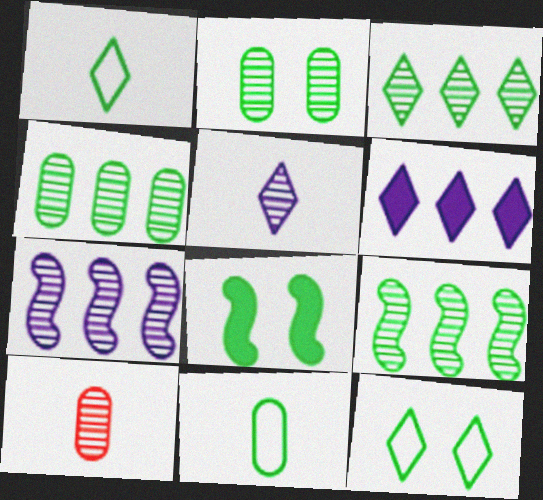[[1, 4, 8], 
[2, 8, 12], 
[3, 4, 9], 
[3, 8, 11]]